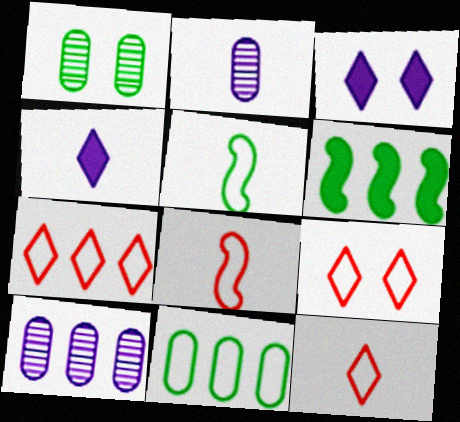[[2, 6, 9], 
[6, 7, 10], 
[7, 9, 12]]